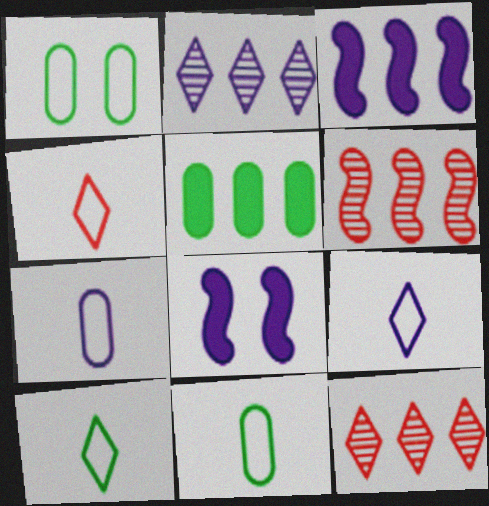[[2, 7, 8], 
[4, 9, 10], 
[8, 11, 12]]